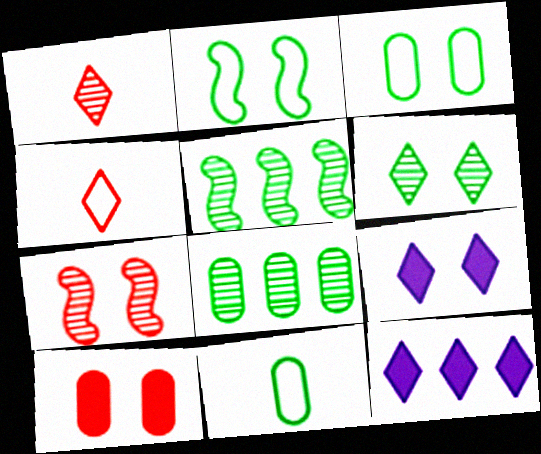[[3, 7, 9], 
[4, 6, 12], 
[7, 11, 12]]